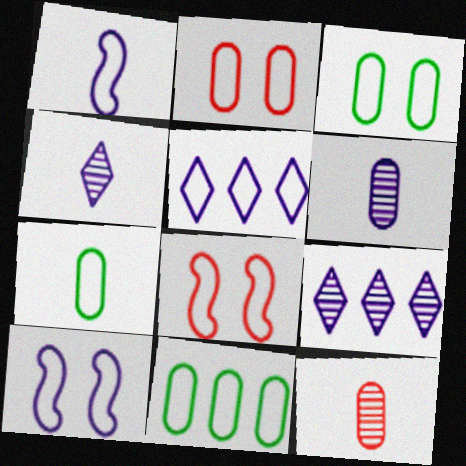[[3, 7, 11], 
[5, 7, 8]]